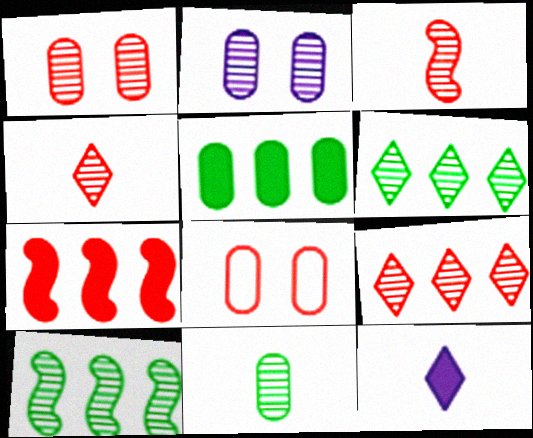[[1, 3, 9], 
[2, 3, 6], 
[2, 4, 10], 
[4, 7, 8], 
[8, 10, 12]]